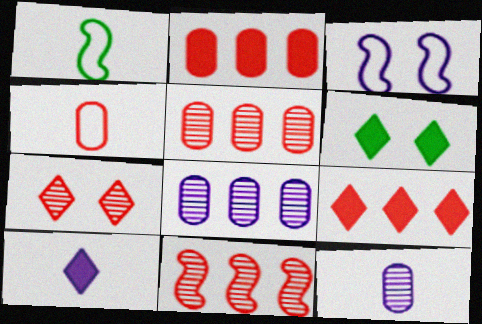[[3, 8, 10], 
[6, 9, 10]]